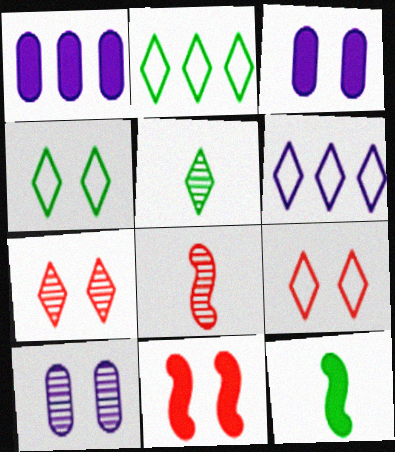[[1, 4, 8], 
[2, 3, 8], 
[4, 10, 11]]